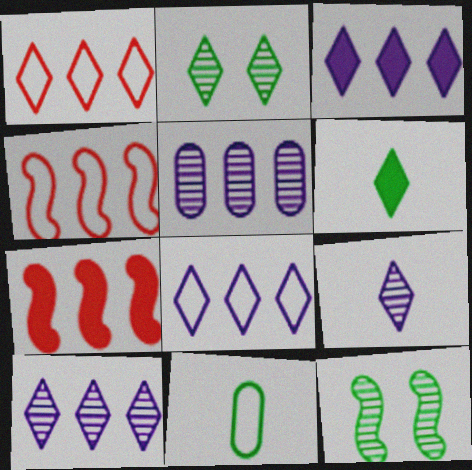[[3, 8, 10]]